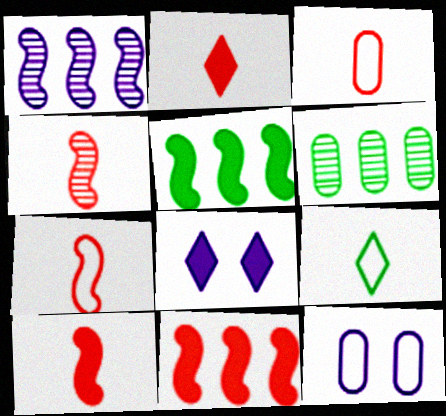[[2, 3, 4], 
[4, 7, 10], 
[6, 7, 8]]